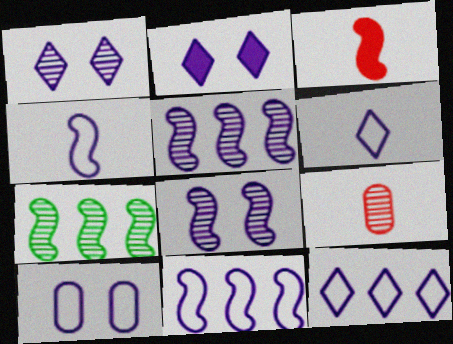[[1, 7, 9], 
[2, 8, 10], 
[4, 10, 12], 
[6, 10, 11]]